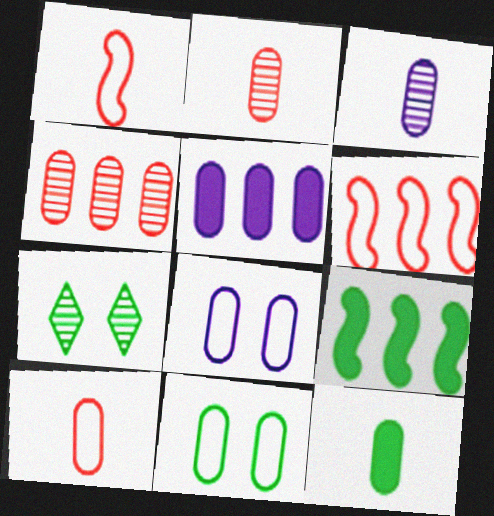[[1, 5, 7], 
[2, 5, 11], 
[3, 5, 8], 
[3, 10, 12], 
[4, 8, 12]]